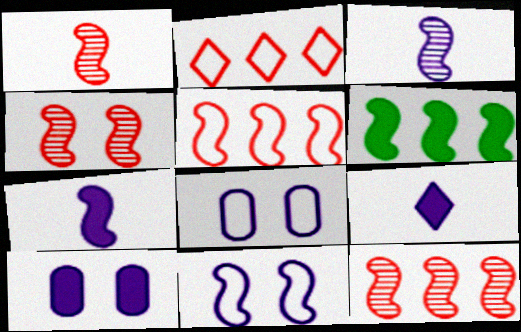[[1, 4, 12], 
[1, 6, 11]]